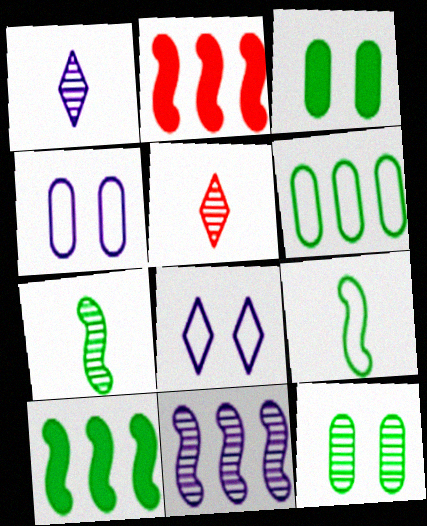[[4, 5, 10], 
[5, 11, 12]]